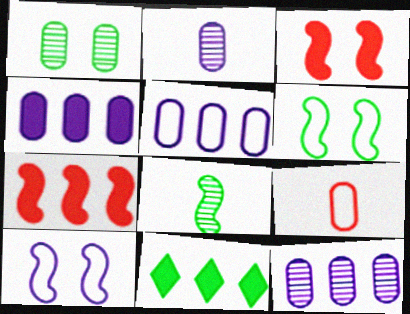[[1, 4, 9], 
[4, 5, 12], 
[4, 7, 11], 
[7, 8, 10]]